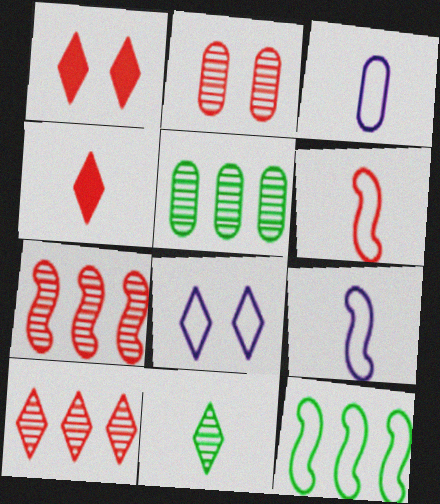[[1, 5, 9]]